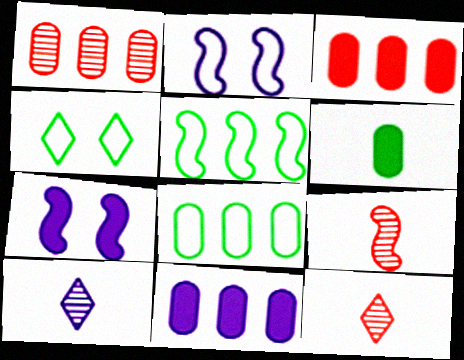[[1, 8, 11], 
[2, 10, 11], 
[4, 9, 11], 
[5, 7, 9], 
[7, 8, 12]]